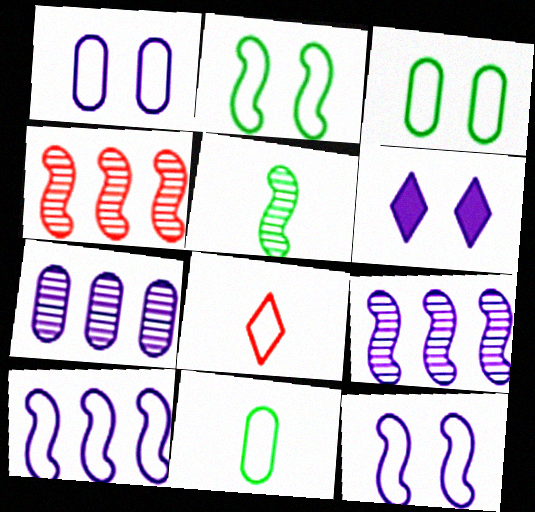[[3, 8, 10], 
[4, 6, 11]]